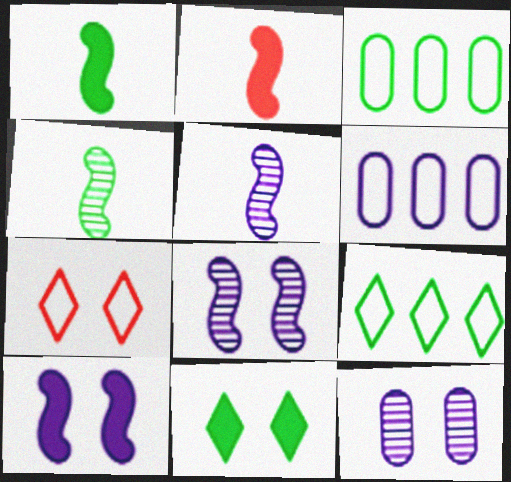[[2, 9, 12], 
[3, 4, 11]]